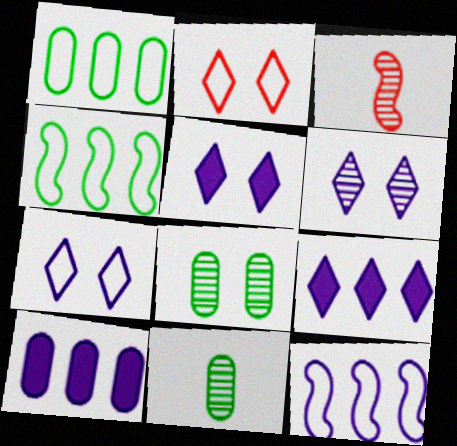[[1, 3, 5], 
[5, 6, 7]]